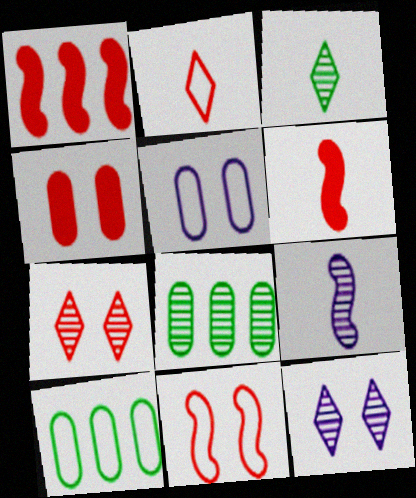[[1, 3, 5], 
[4, 7, 11], 
[6, 10, 12], 
[7, 8, 9]]